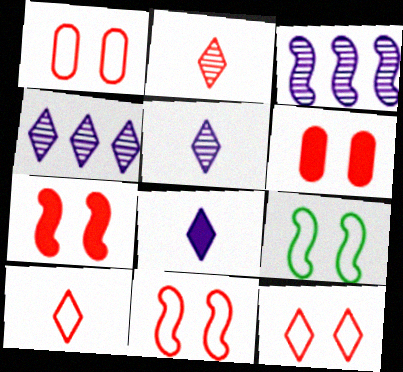[[1, 11, 12]]